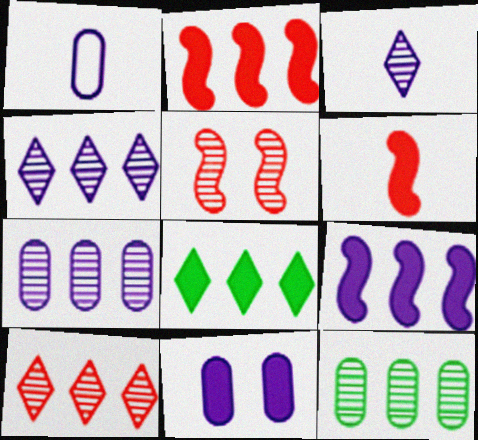[[1, 5, 8], 
[1, 7, 11], 
[3, 5, 12], 
[6, 8, 11]]